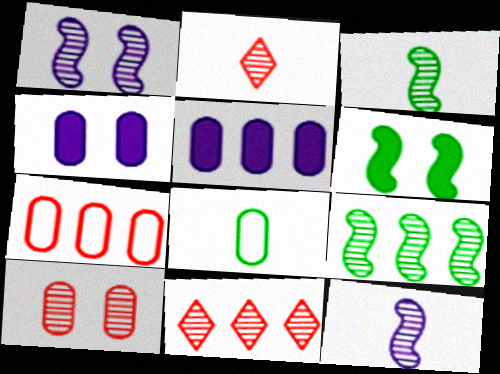[[5, 8, 10]]